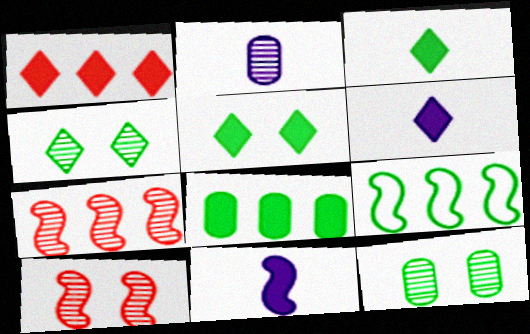[[1, 5, 6], 
[2, 4, 7], 
[3, 9, 12], 
[9, 10, 11]]